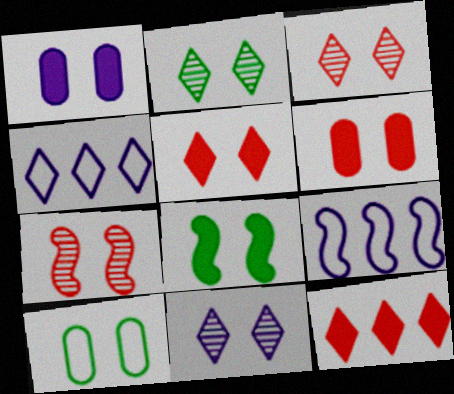[[1, 5, 8], 
[2, 3, 11], 
[2, 8, 10]]